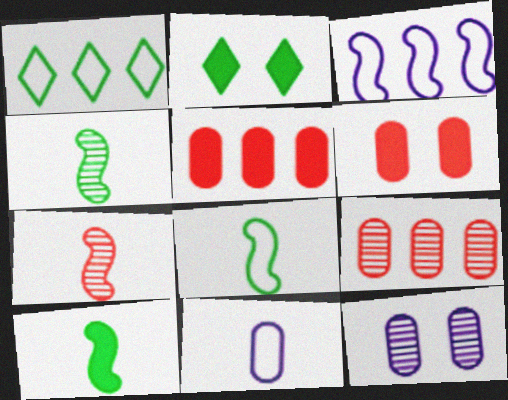[[4, 8, 10]]